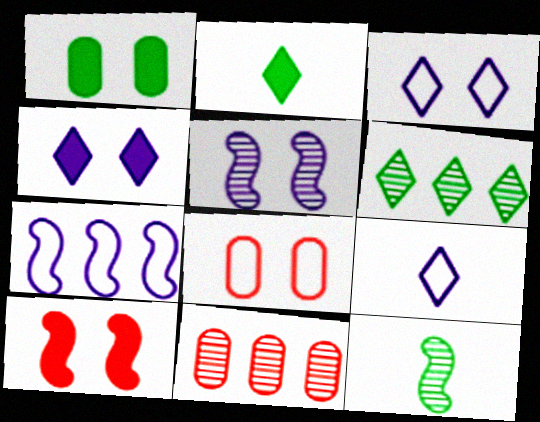[[1, 4, 10], 
[7, 10, 12]]